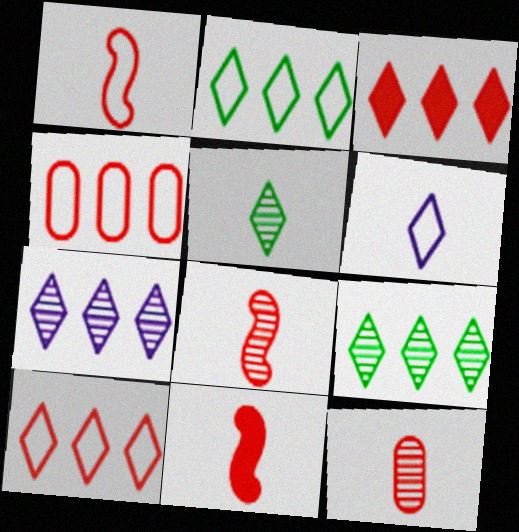[[1, 8, 11], 
[2, 3, 7]]